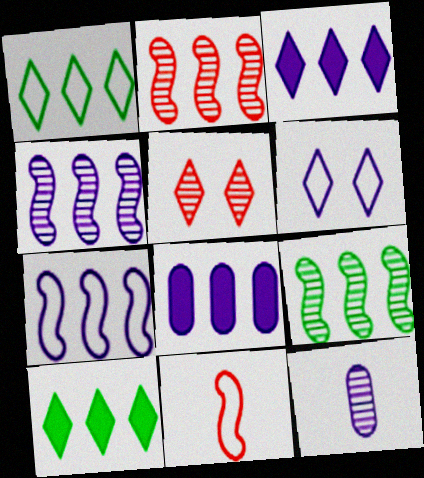[[1, 2, 8], 
[2, 4, 9], 
[5, 9, 12]]